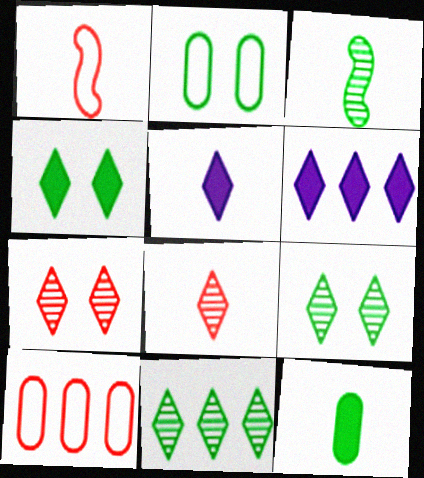[]